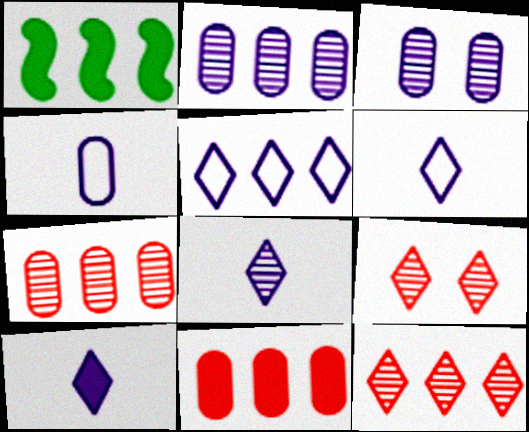[[1, 4, 9], 
[1, 5, 7], 
[6, 8, 10]]